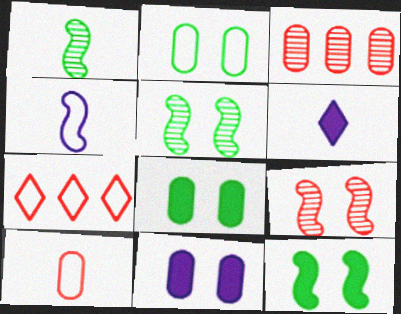[[1, 6, 10], 
[1, 7, 11], 
[2, 4, 7]]